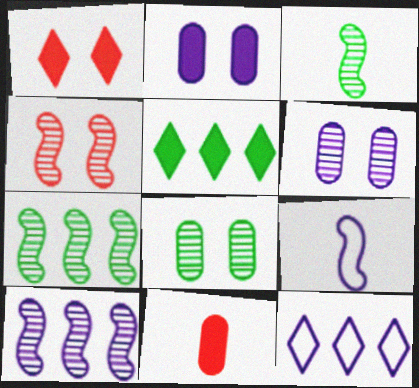[[3, 4, 10]]